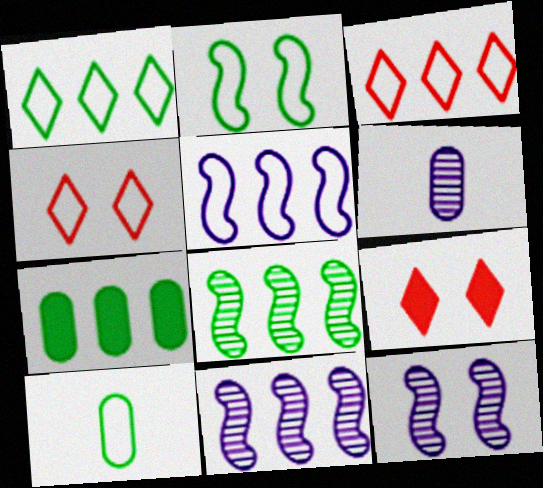[[1, 2, 10], 
[1, 7, 8], 
[3, 7, 11], 
[4, 5, 10], 
[9, 10, 11]]